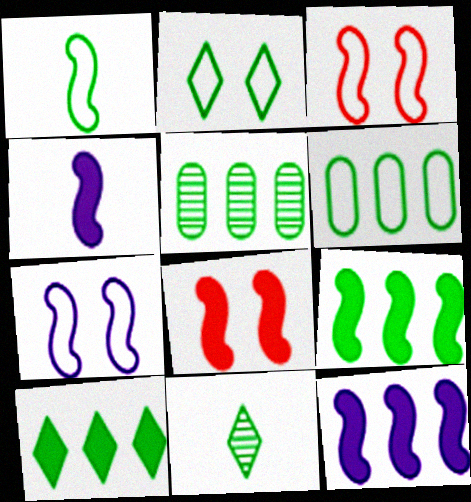[[1, 2, 6], 
[2, 10, 11], 
[4, 8, 9]]